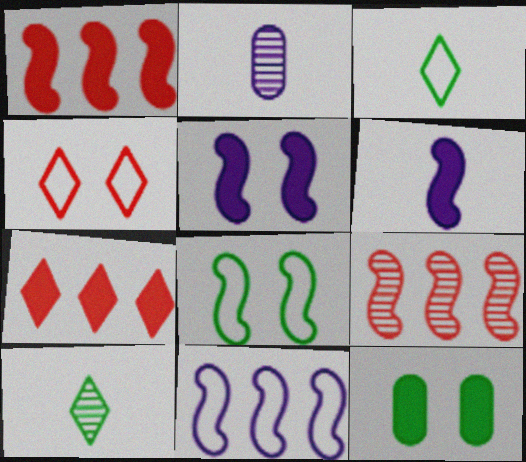[[2, 7, 8], 
[6, 7, 12], 
[6, 8, 9]]